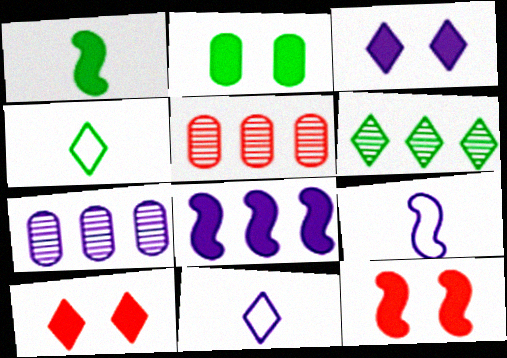[[1, 8, 12], 
[2, 3, 12], 
[3, 7, 9], 
[4, 7, 12], 
[6, 10, 11]]